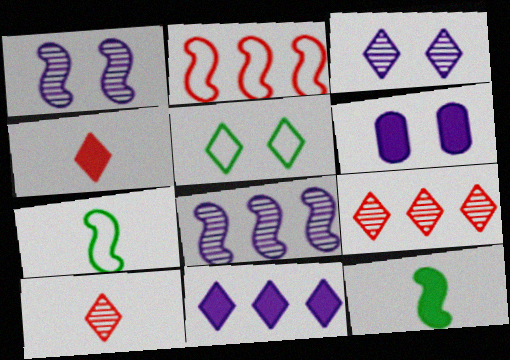[[1, 2, 12], 
[5, 10, 11], 
[6, 7, 9]]